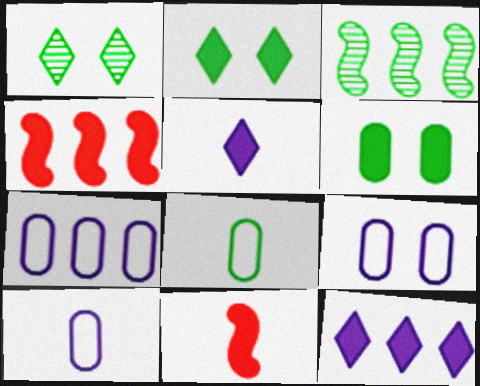[[1, 4, 10], 
[1, 7, 11], 
[2, 3, 8], 
[4, 5, 6], 
[6, 11, 12], 
[7, 9, 10]]